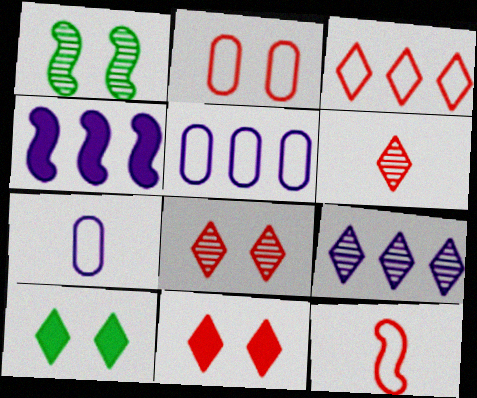[[1, 4, 12], 
[2, 3, 12], 
[3, 6, 11], 
[4, 5, 9]]